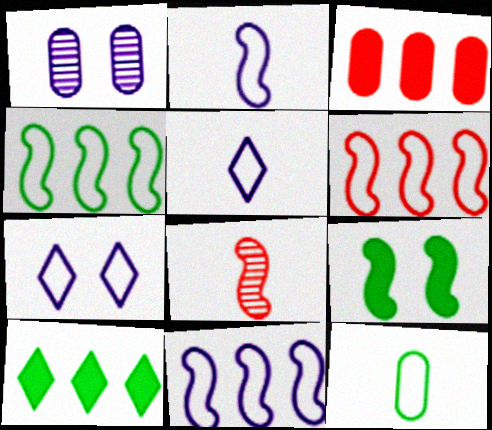[[1, 3, 12], 
[4, 6, 11], 
[6, 7, 12], 
[8, 9, 11]]